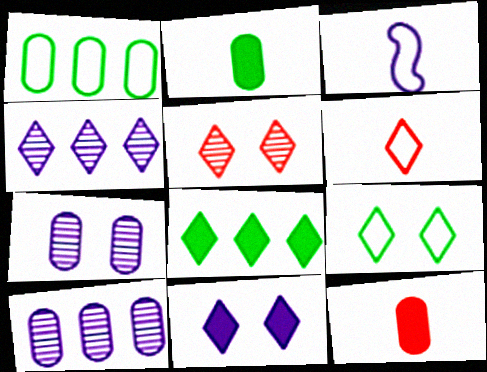[[1, 7, 12], 
[3, 10, 11], 
[5, 9, 11]]